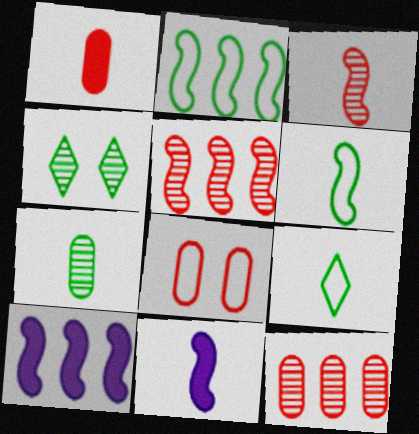[[1, 8, 12], 
[2, 5, 10], 
[3, 6, 11]]